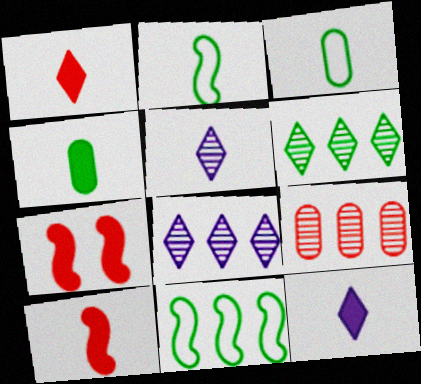[[3, 5, 10], 
[3, 7, 8], 
[4, 10, 12]]